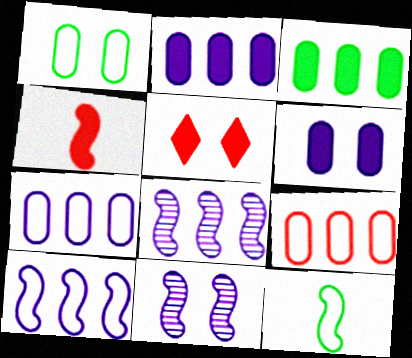[[1, 5, 11]]